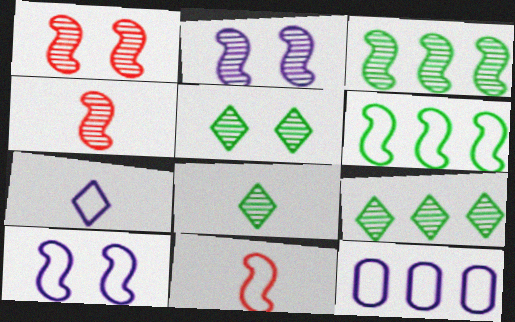[[2, 3, 4], 
[5, 8, 9], 
[6, 10, 11], 
[7, 10, 12]]